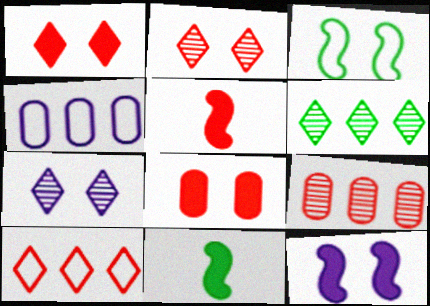[[2, 4, 11], 
[3, 7, 8]]